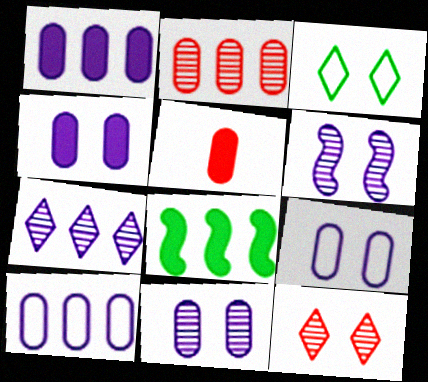[[4, 9, 11]]